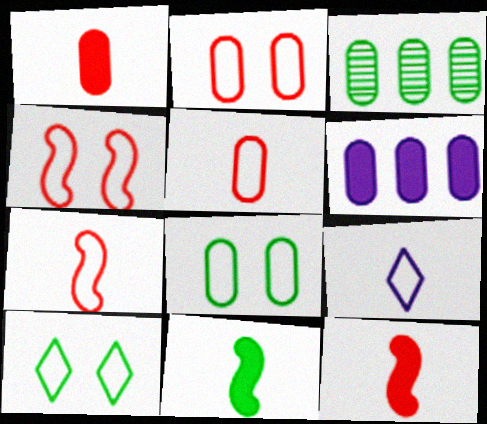[[3, 10, 11]]